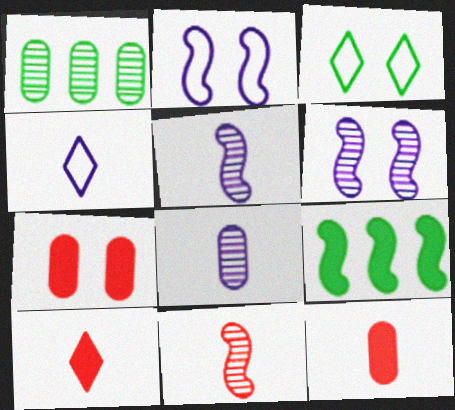[[1, 2, 10], 
[2, 9, 11], 
[3, 6, 7]]